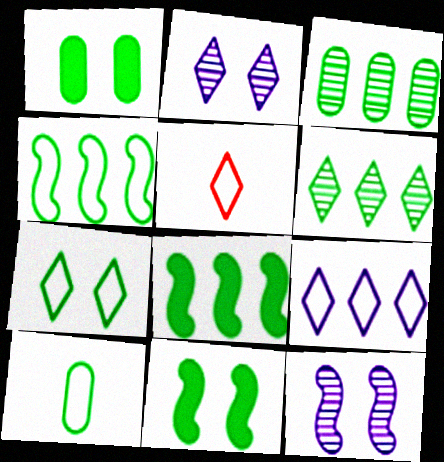[[1, 3, 10], 
[4, 7, 10], 
[5, 7, 9], 
[6, 10, 11]]